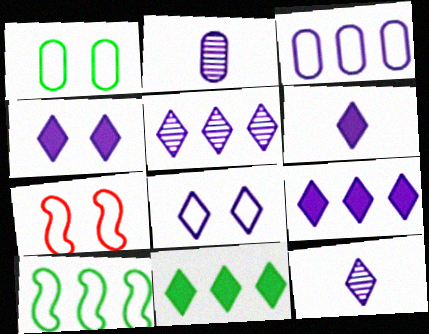[[1, 7, 8], 
[2, 7, 11], 
[4, 6, 9], 
[5, 6, 8], 
[8, 9, 12]]